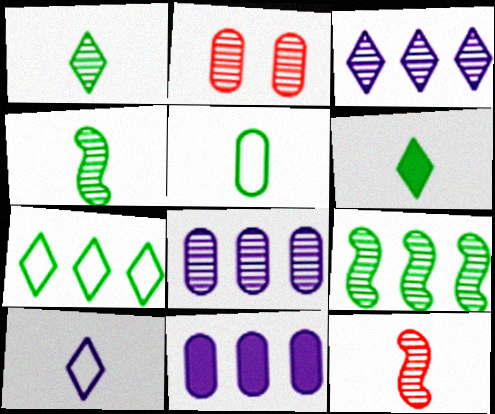[[2, 3, 4], 
[2, 5, 11], 
[4, 5, 6]]